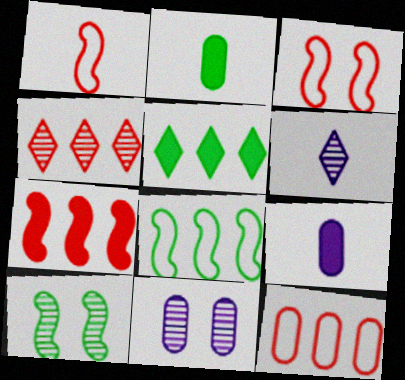[[1, 2, 6], 
[1, 5, 11], 
[2, 11, 12], 
[4, 7, 12]]